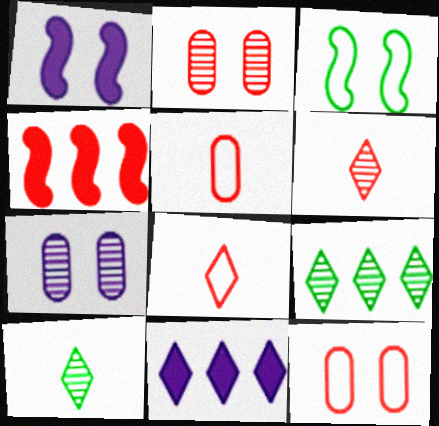[[1, 5, 9], 
[2, 4, 8], 
[4, 6, 12]]